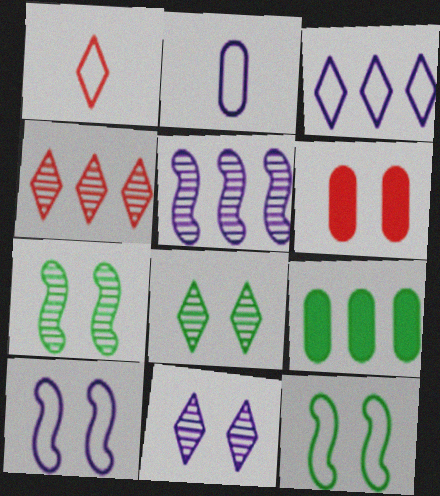[[2, 3, 10], 
[6, 8, 10], 
[6, 11, 12]]